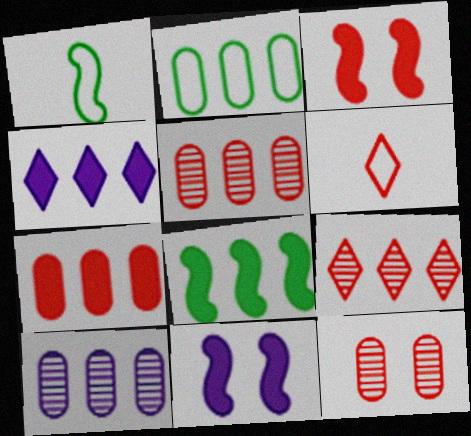[[1, 4, 12], 
[2, 7, 10], 
[3, 5, 6], 
[4, 7, 8]]